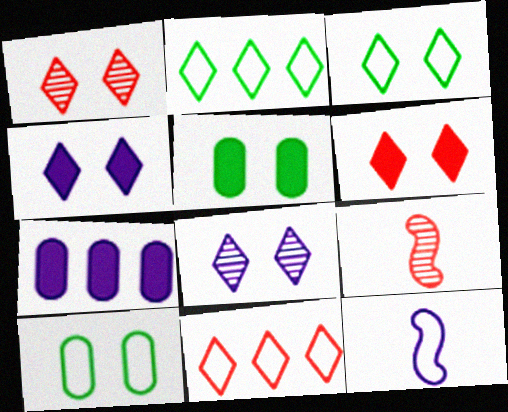[[1, 3, 4], 
[3, 6, 8], 
[3, 7, 9], 
[7, 8, 12], 
[10, 11, 12]]